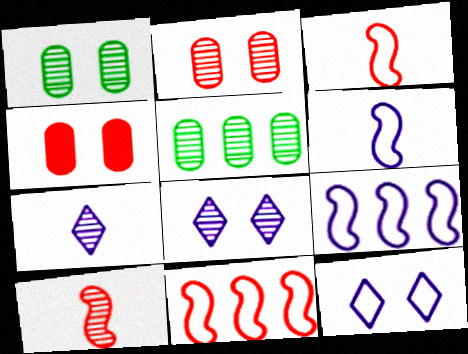[[5, 8, 10]]